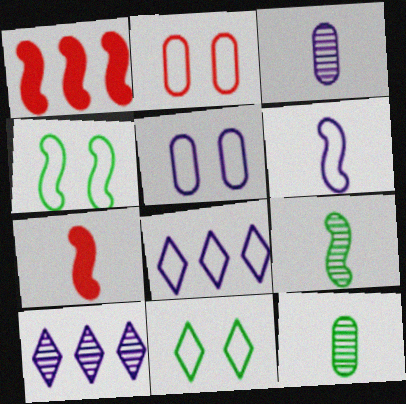[[1, 3, 11], 
[5, 6, 8], 
[6, 7, 9]]